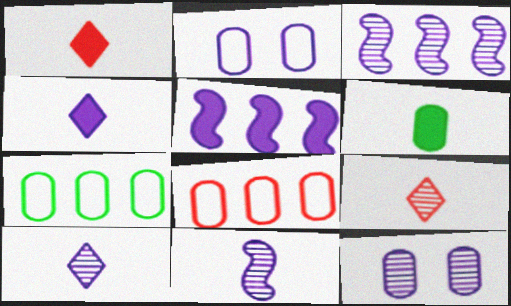[[2, 3, 4], 
[2, 5, 10], 
[3, 10, 12], 
[6, 8, 12]]